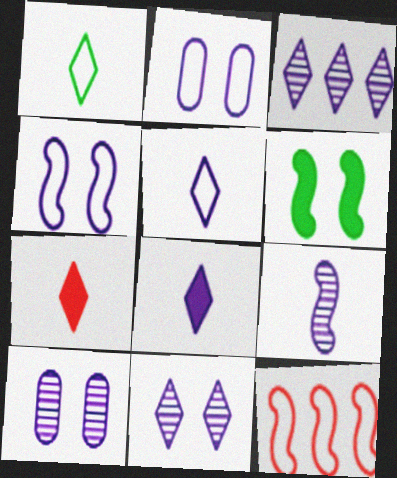[[1, 2, 12], 
[3, 9, 10], 
[6, 9, 12]]